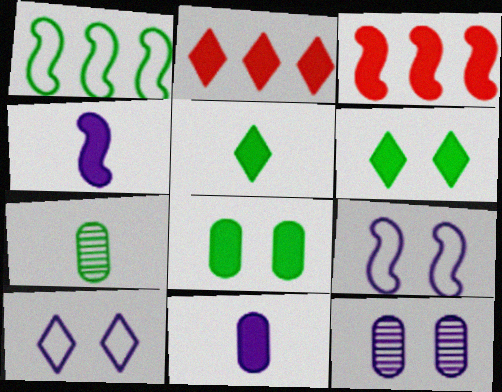[[1, 6, 7], 
[2, 4, 8], 
[2, 7, 9], 
[3, 6, 11], 
[3, 7, 10]]